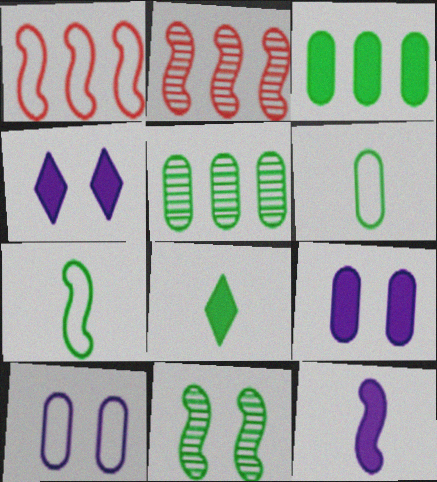[[1, 11, 12], 
[2, 4, 6], 
[2, 8, 10]]